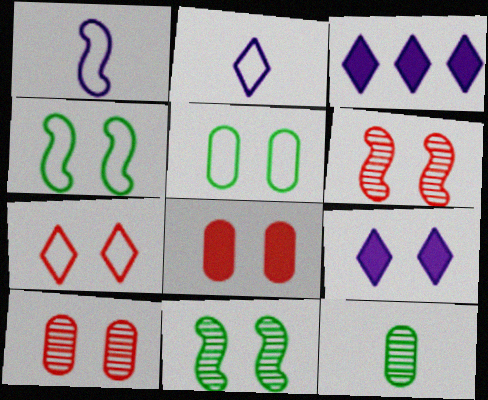[[4, 9, 10], 
[5, 6, 9], 
[6, 7, 8]]